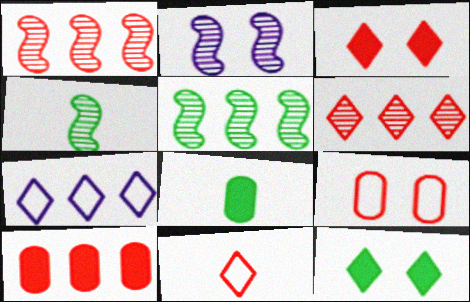[[1, 2, 4], 
[2, 9, 12], 
[3, 6, 11], 
[5, 7, 10]]